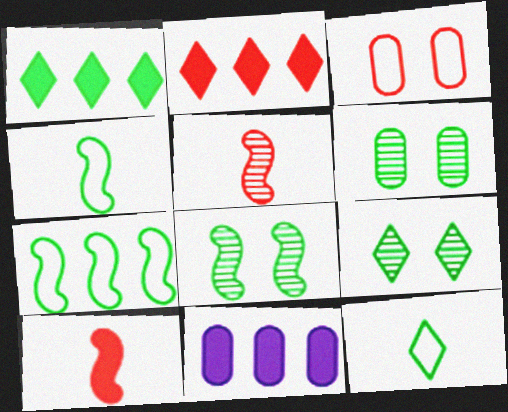[[1, 4, 6], 
[1, 9, 12], 
[2, 3, 5], 
[6, 8, 9]]